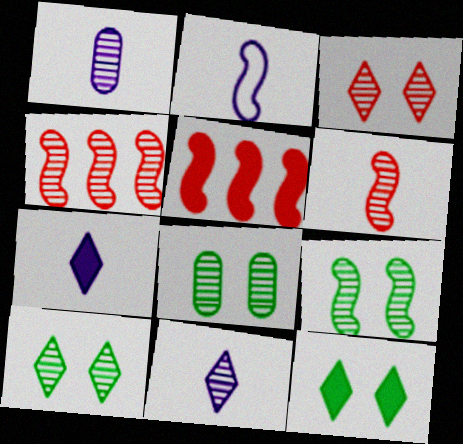[[1, 2, 7], 
[1, 4, 10], 
[2, 5, 9], 
[4, 8, 11], 
[8, 9, 10]]